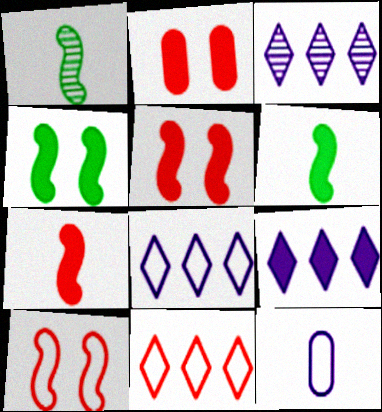[[1, 2, 8], 
[2, 6, 9], 
[3, 8, 9]]